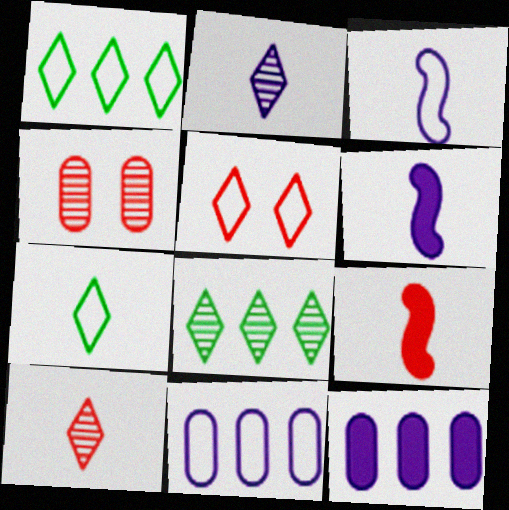[[1, 4, 6]]